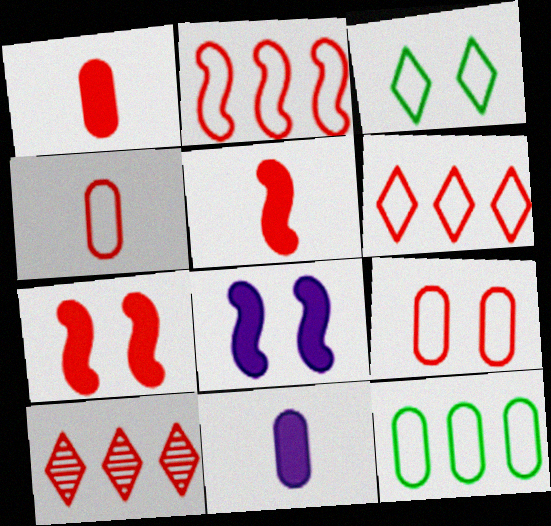[[4, 7, 10], 
[5, 9, 10]]